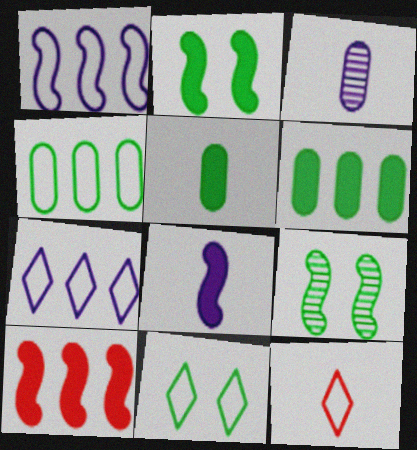[[2, 8, 10], 
[3, 10, 11], 
[7, 11, 12]]